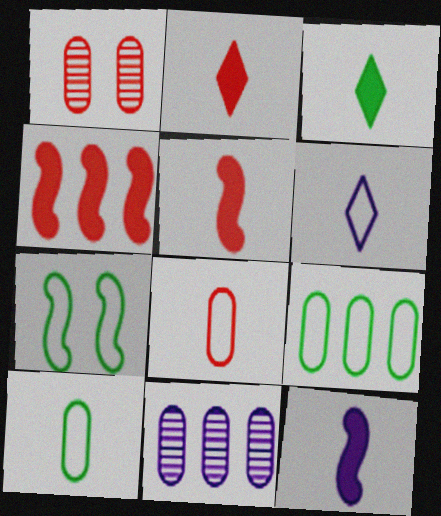[[2, 7, 11]]